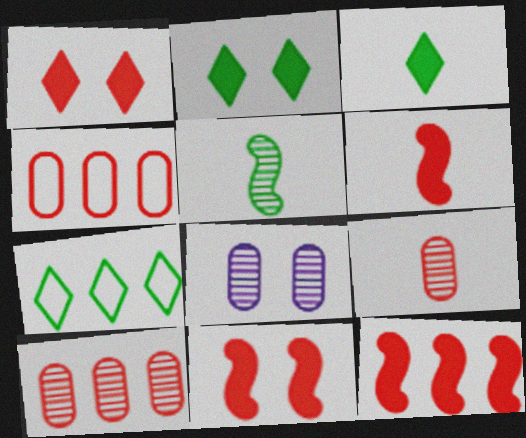[[6, 7, 8], 
[6, 11, 12]]